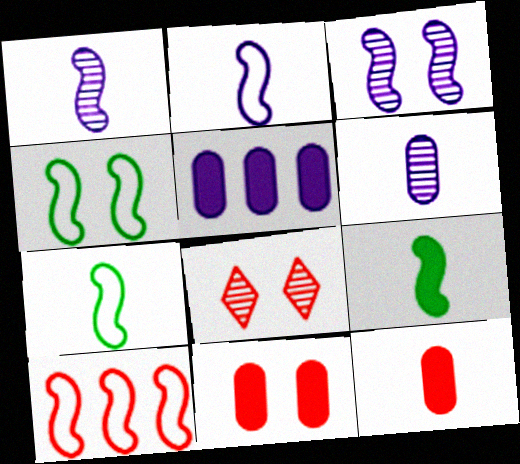[[2, 4, 10], 
[3, 9, 10], 
[5, 7, 8], 
[8, 10, 12]]